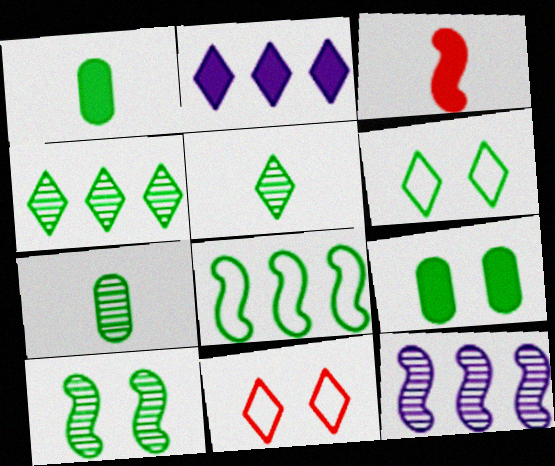[[1, 11, 12], 
[2, 3, 9], 
[2, 5, 11], 
[4, 7, 10], 
[5, 8, 9], 
[6, 9, 10]]